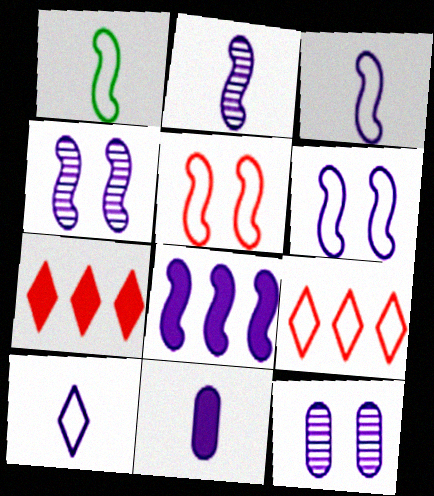[[1, 7, 12], 
[2, 6, 8], 
[2, 10, 11], 
[3, 4, 8], 
[8, 10, 12]]